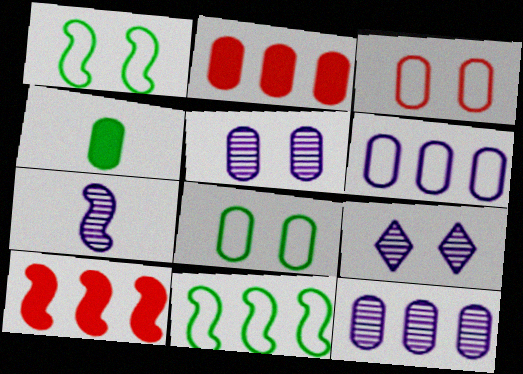[[1, 7, 10], 
[3, 4, 12], 
[7, 9, 12]]